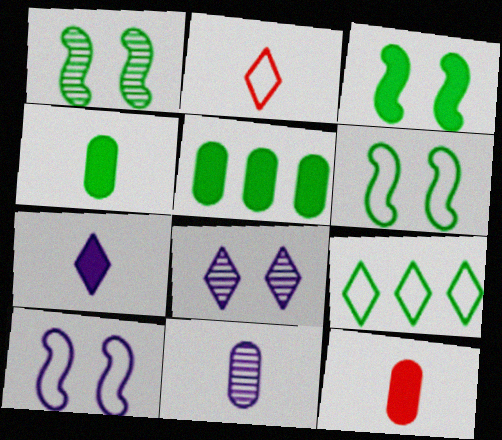[[1, 3, 6], 
[1, 4, 9]]